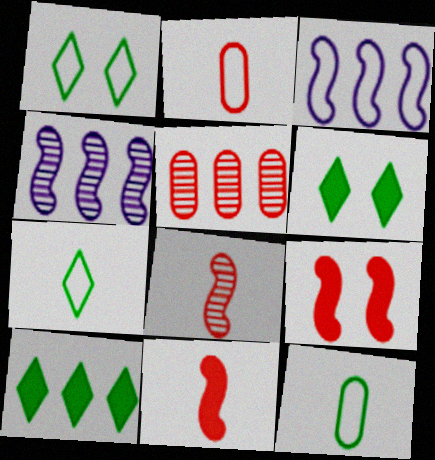[[1, 2, 3], 
[2, 4, 6], 
[3, 5, 10]]